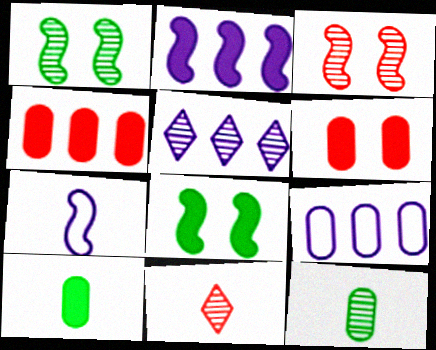[[2, 5, 9], 
[3, 5, 12], 
[6, 9, 12], 
[7, 10, 11], 
[8, 9, 11]]